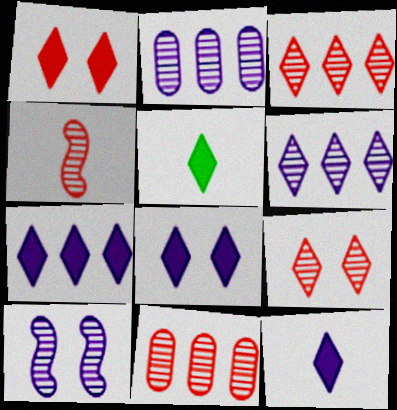[[1, 5, 7], 
[4, 9, 11], 
[7, 8, 12]]